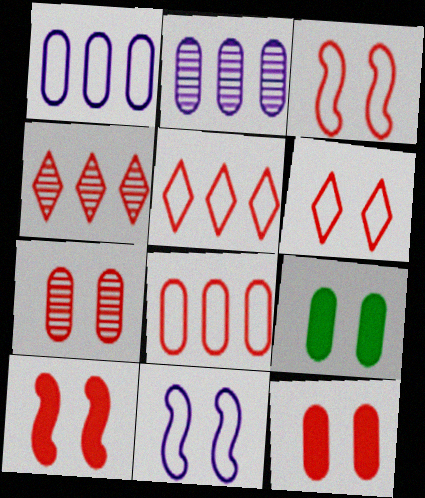[[6, 7, 10]]